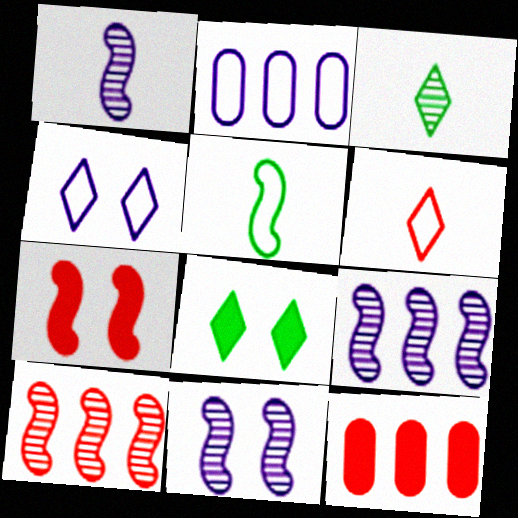[[1, 9, 11], 
[2, 3, 7], 
[5, 7, 9]]